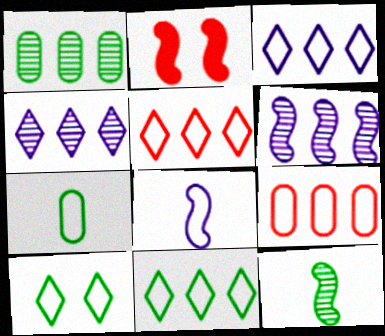[[2, 4, 7], 
[3, 5, 11], 
[8, 9, 10]]